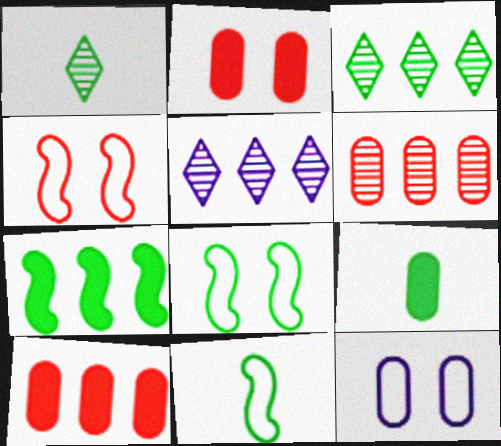[[1, 9, 11], 
[2, 5, 11], 
[3, 8, 9], 
[4, 5, 9], 
[6, 9, 12]]